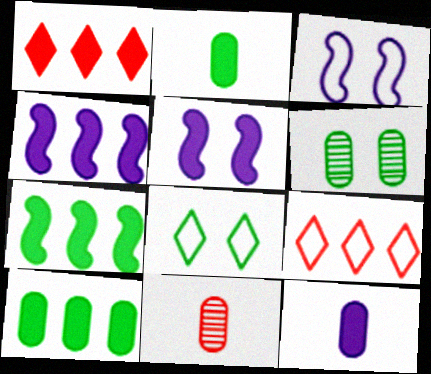[[1, 2, 5], 
[1, 4, 10], 
[4, 8, 11]]